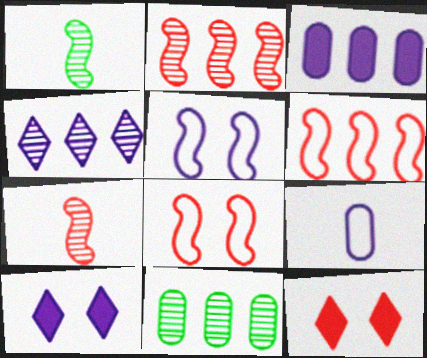[[2, 4, 11]]